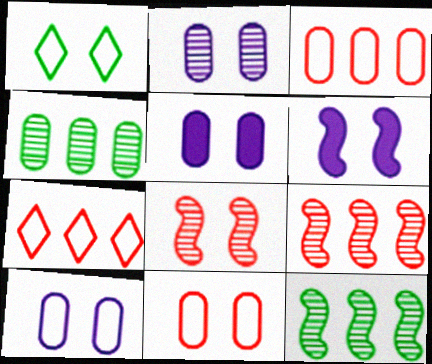[[1, 5, 8], 
[2, 5, 10]]